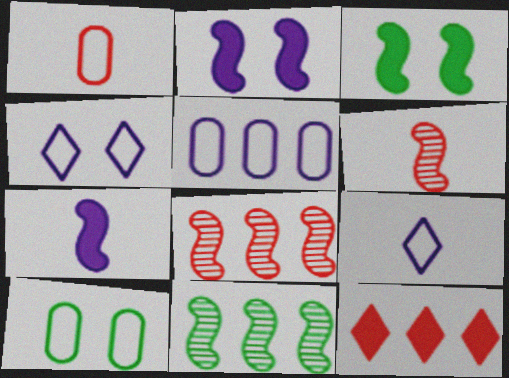[[1, 5, 10], 
[5, 11, 12]]